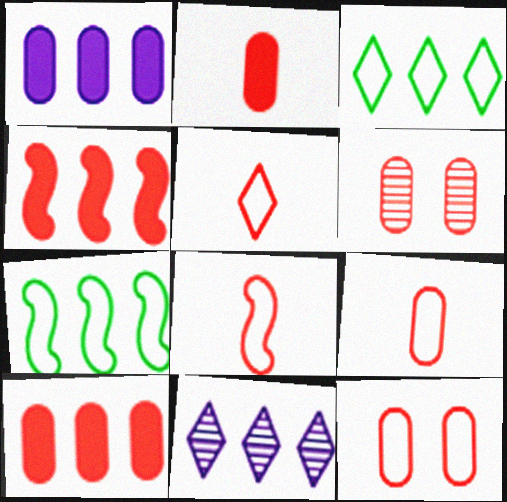[[4, 5, 6], 
[5, 8, 9], 
[6, 9, 10], 
[7, 10, 11]]